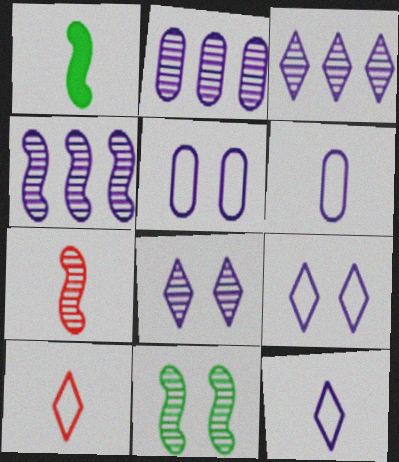[[2, 3, 4], 
[4, 7, 11]]